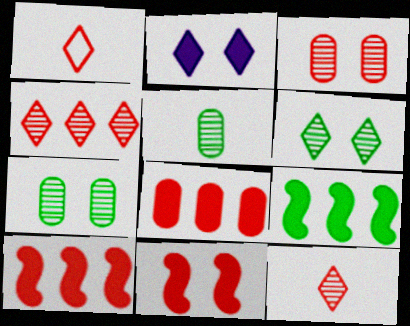[[1, 3, 10]]